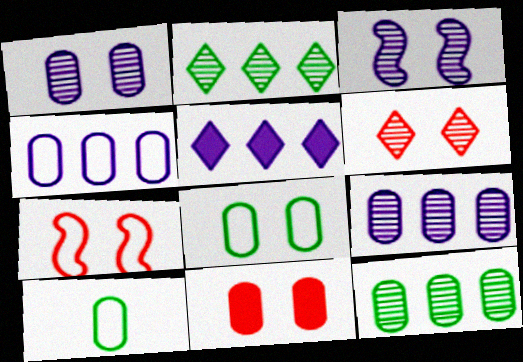[[1, 8, 11], 
[6, 7, 11], 
[9, 10, 11]]